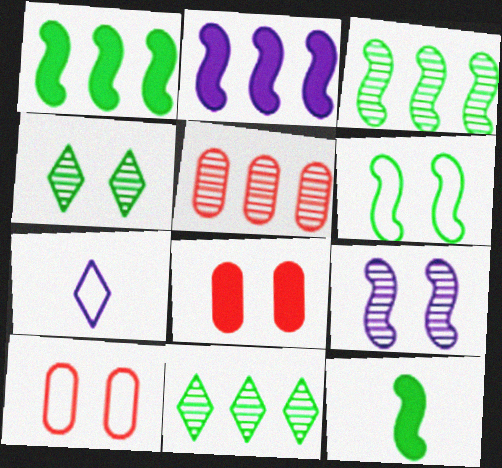[[3, 6, 12], 
[3, 7, 8]]